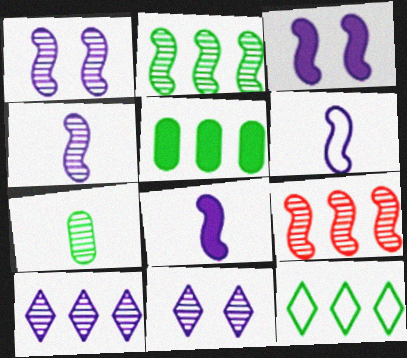[[2, 5, 12], 
[4, 6, 8], 
[7, 9, 11]]